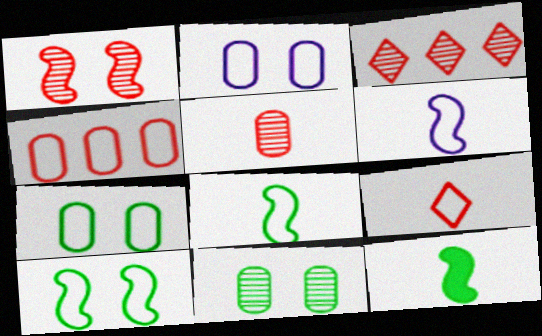[[1, 3, 5], 
[2, 3, 12]]